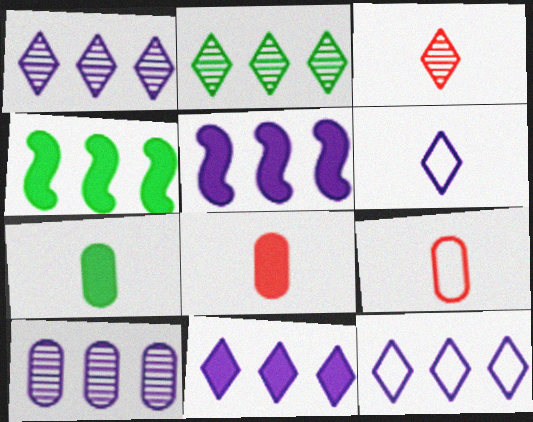[[1, 11, 12], 
[5, 10, 12]]